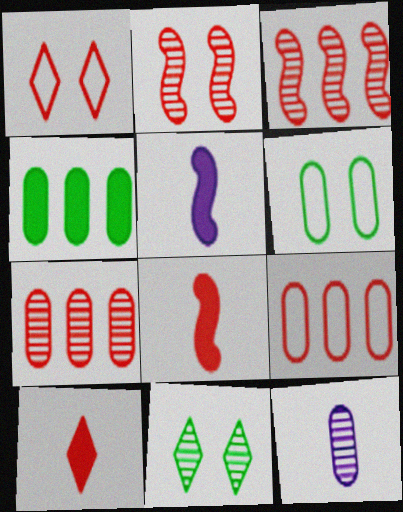[[1, 7, 8], 
[2, 9, 10], 
[3, 11, 12], 
[5, 9, 11]]